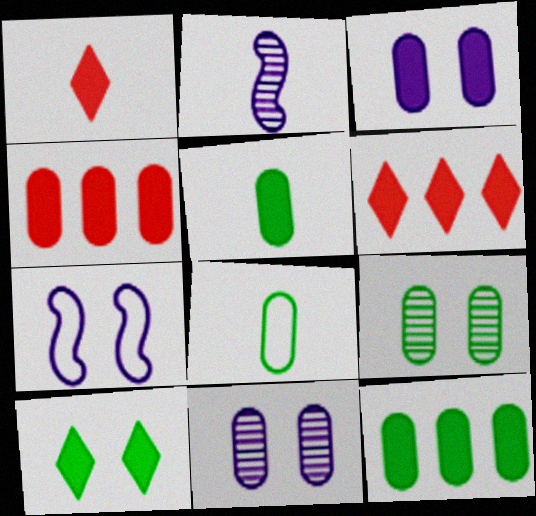[[1, 2, 8], 
[3, 4, 5], 
[4, 8, 11], 
[8, 9, 12]]